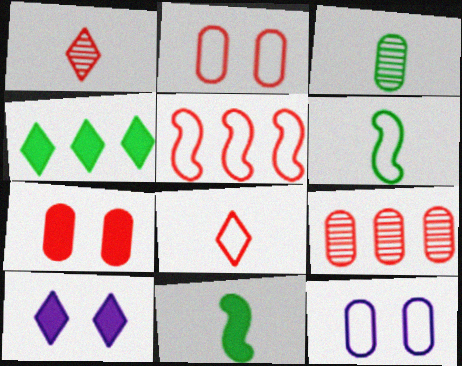[[1, 5, 7], 
[2, 5, 8], 
[3, 5, 10], 
[6, 9, 10]]